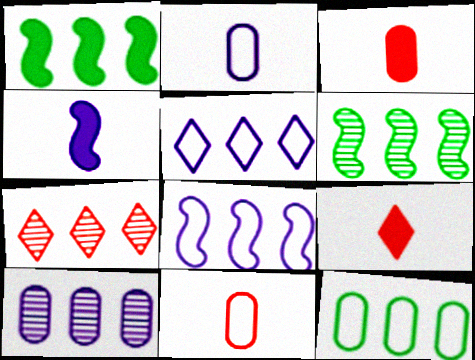[[6, 7, 10]]